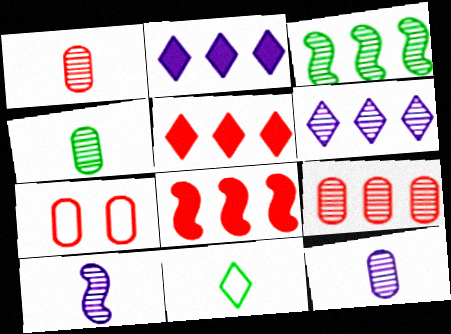[[1, 4, 12], 
[3, 6, 9]]